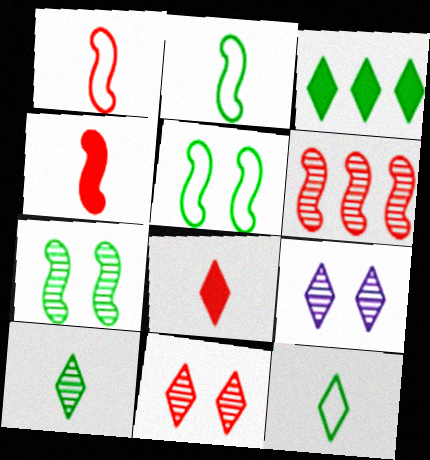[]